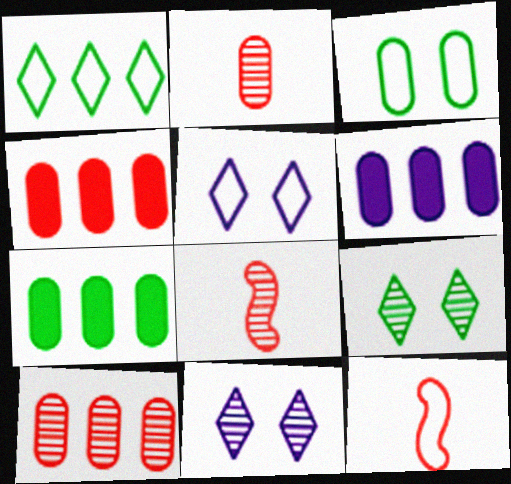[[2, 3, 6], 
[4, 6, 7], 
[5, 7, 8], 
[6, 9, 12], 
[7, 11, 12]]